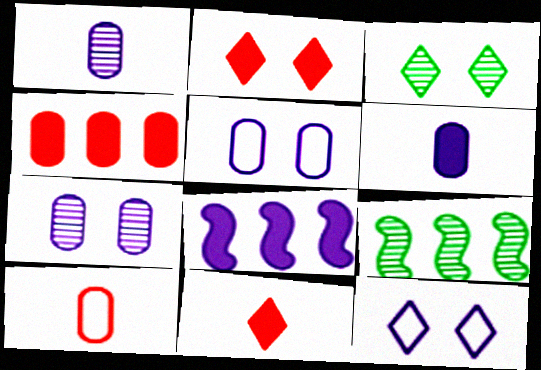[[1, 8, 12], 
[2, 3, 12], 
[3, 8, 10], 
[5, 9, 11]]